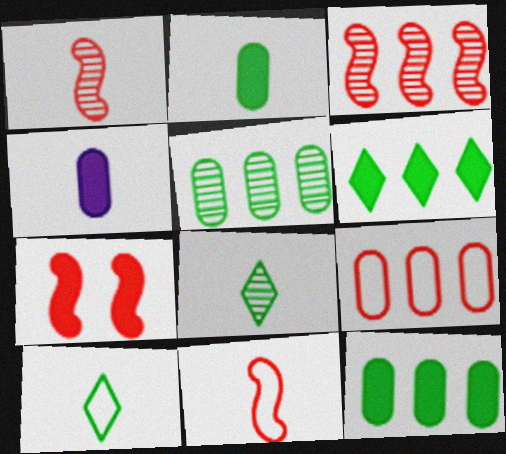[[1, 4, 10], 
[3, 7, 11], 
[4, 6, 7], 
[4, 8, 11]]